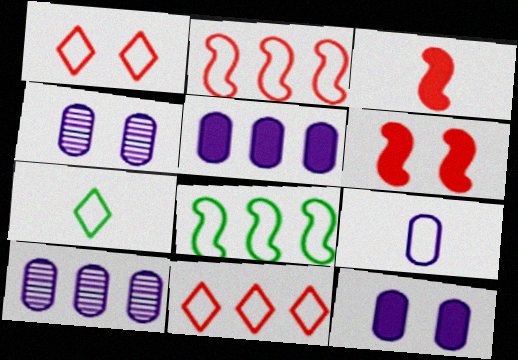[[1, 8, 9], 
[4, 5, 9], 
[6, 7, 10], 
[9, 10, 12]]